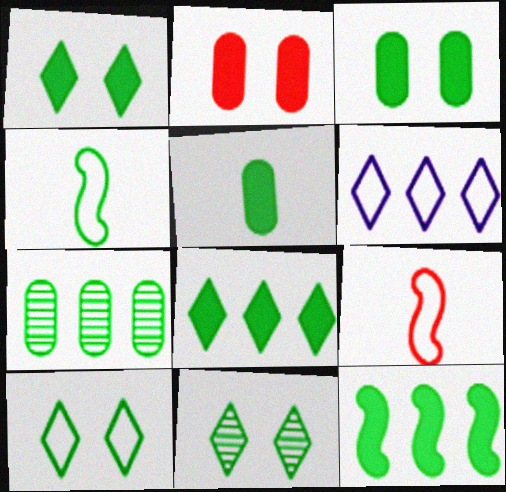[[1, 4, 7], 
[1, 5, 12], 
[1, 10, 11]]